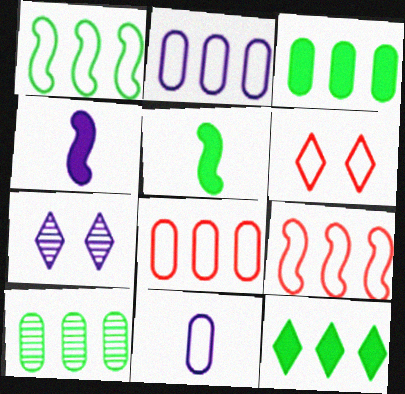[[1, 6, 11], 
[1, 10, 12], 
[2, 4, 7], 
[4, 6, 10], 
[5, 7, 8]]